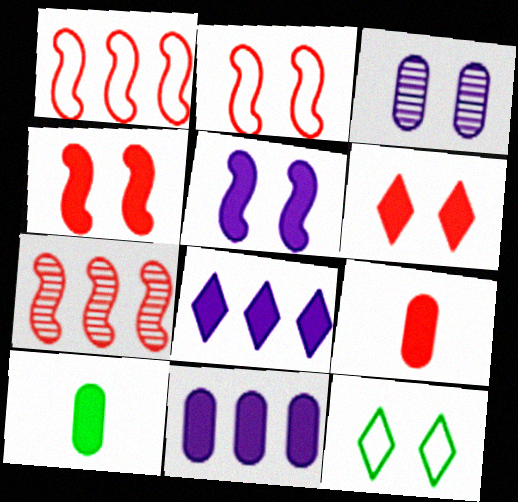[[3, 4, 12], 
[4, 8, 10]]